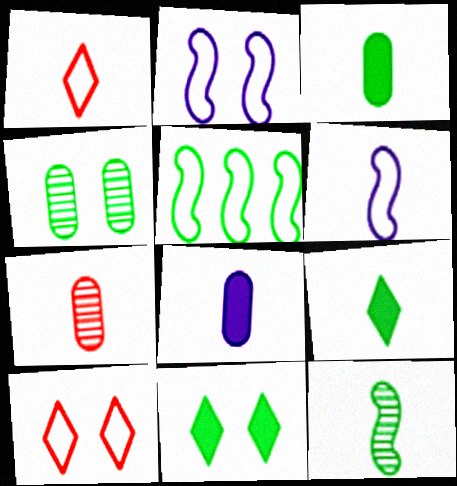[[1, 8, 12], 
[4, 5, 9], 
[6, 7, 9]]